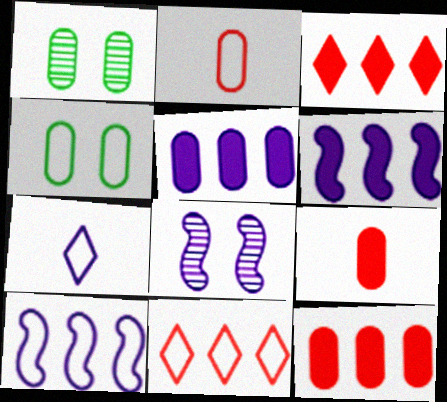[[1, 2, 5], 
[5, 7, 8]]